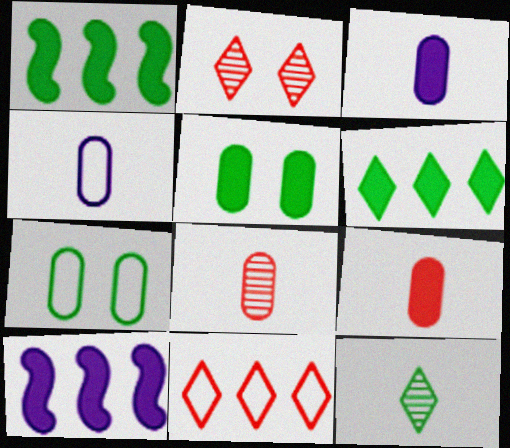[[1, 2, 4], 
[1, 7, 12]]